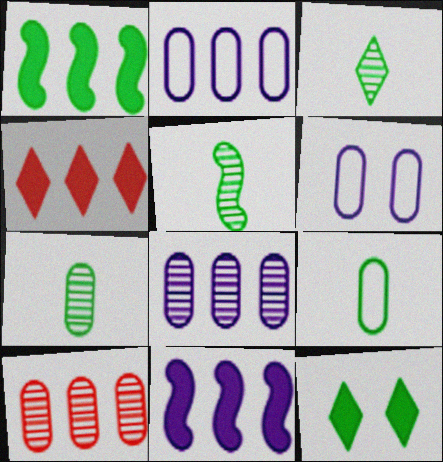[[3, 5, 7], 
[4, 5, 6]]